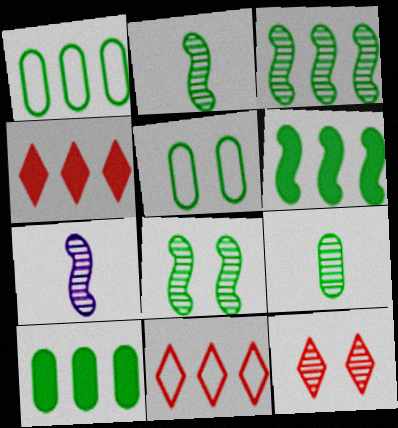[[2, 3, 8], 
[4, 5, 7], 
[5, 9, 10]]